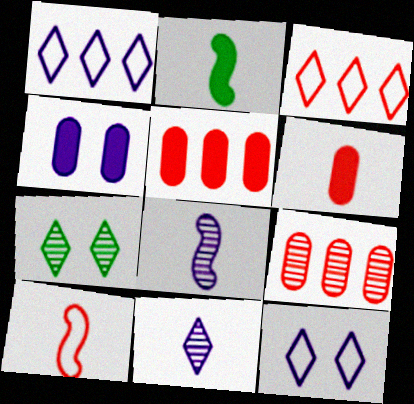[[1, 4, 8], 
[2, 8, 10], 
[2, 9, 12], 
[7, 8, 9]]